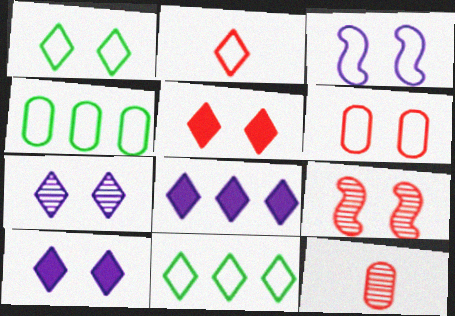[[1, 3, 6], 
[1, 5, 7], 
[2, 3, 4], 
[5, 6, 9]]